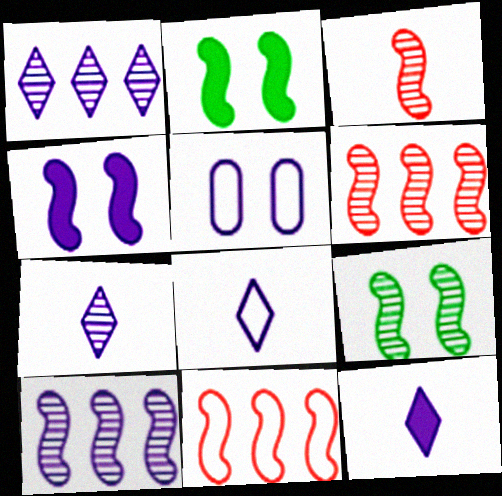[[3, 9, 10], 
[5, 10, 12], 
[7, 8, 12]]